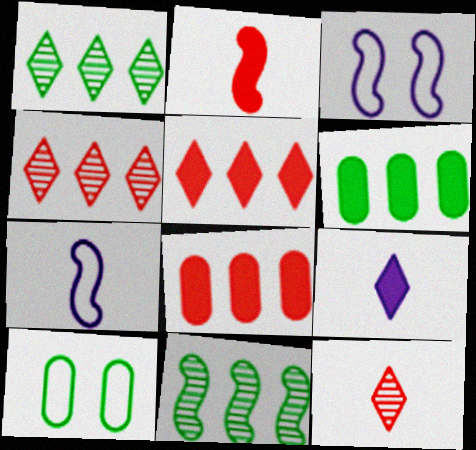[[2, 3, 11], 
[3, 6, 12]]